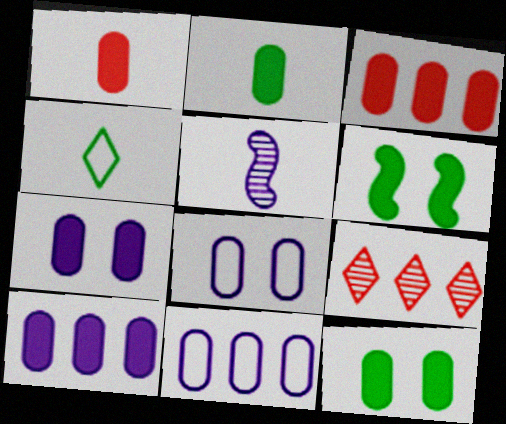[[1, 4, 5], 
[1, 10, 12], 
[2, 3, 7]]